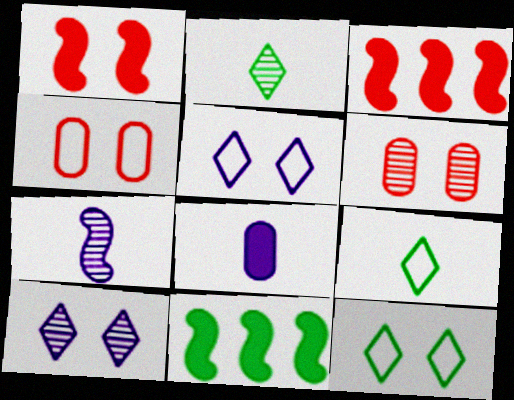[]